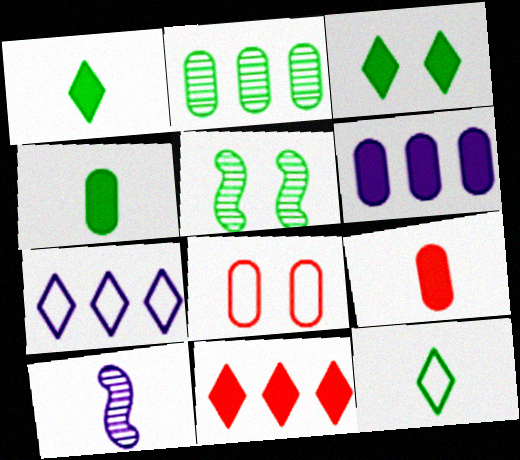[[5, 7, 9], 
[9, 10, 12]]